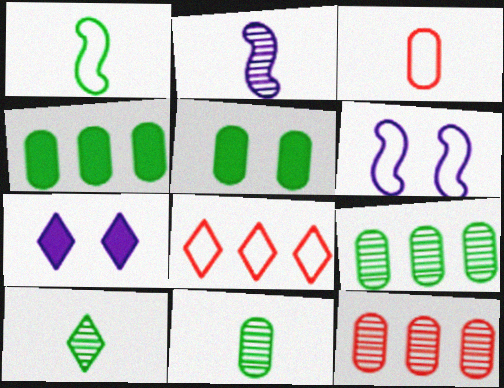[[1, 7, 12], 
[2, 5, 8], 
[7, 8, 10]]